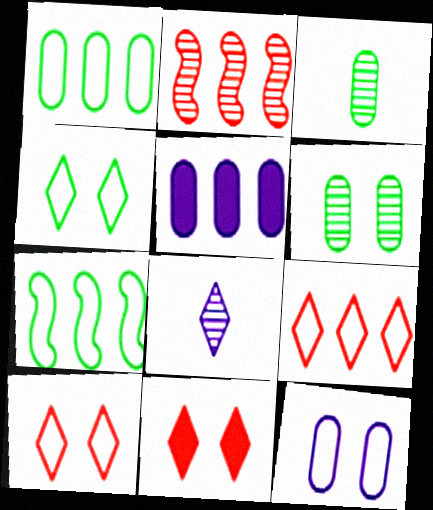[[2, 6, 8]]